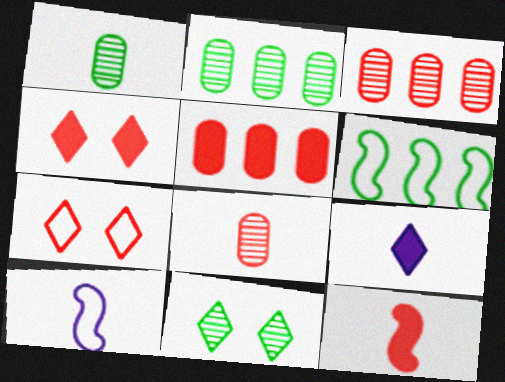[[2, 4, 10], 
[3, 7, 12], 
[4, 5, 12], 
[5, 10, 11]]